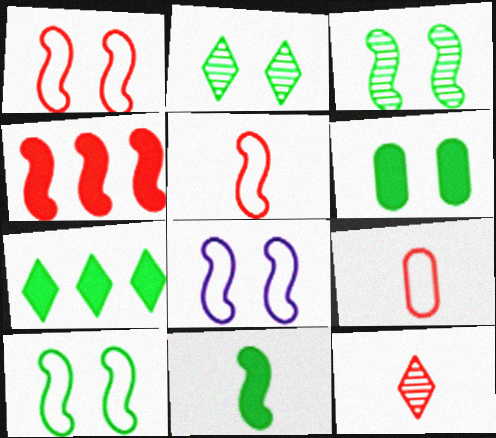[[1, 8, 10], 
[2, 6, 10], 
[6, 7, 11]]